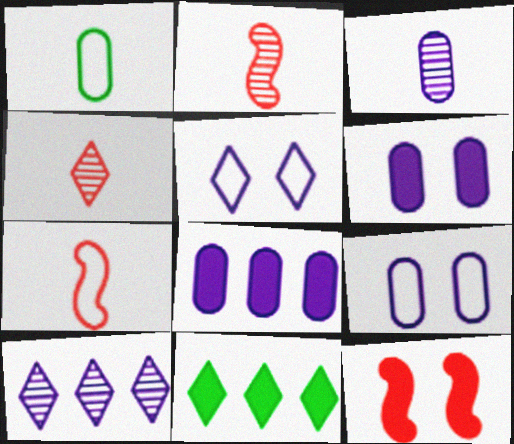[[1, 10, 12], 
[2, 9, 11], 
[3, 8, 9], 
[4, 5, 11]]